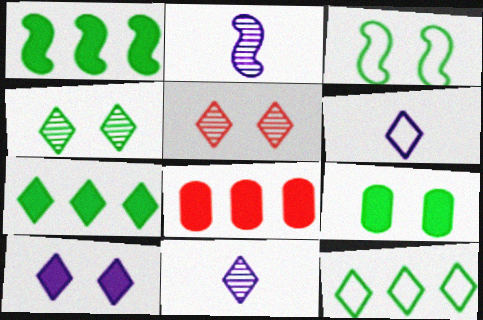[[3, 4, 9], 
[3, 8, 11], 
[5, 6, 7]]